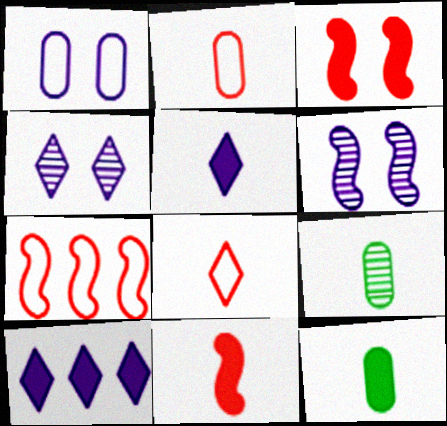[[3, 10, 12], 
[4, 7, 12], 
[5, 11, 12]]